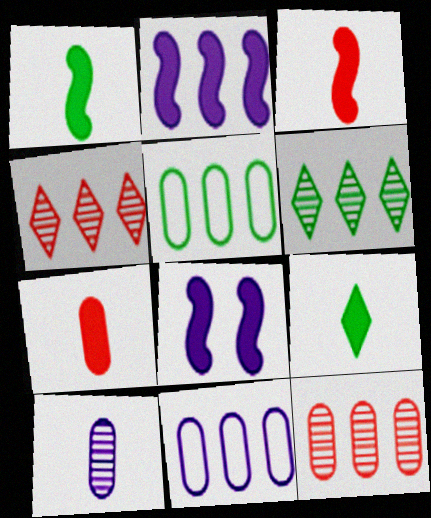[[2, 4, 5]]